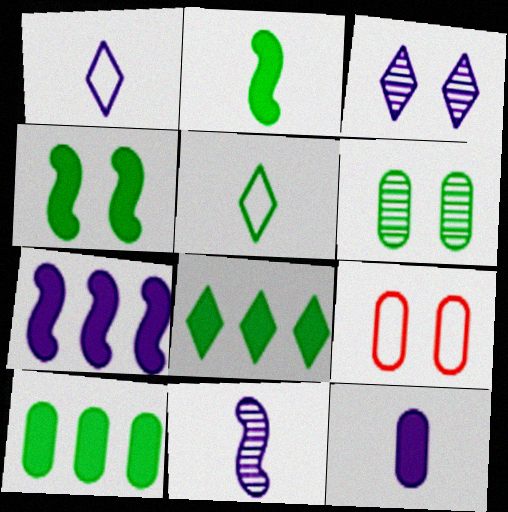[[1, 11, 12], 
[3, 4, 9], 
[8, 9, 11]]